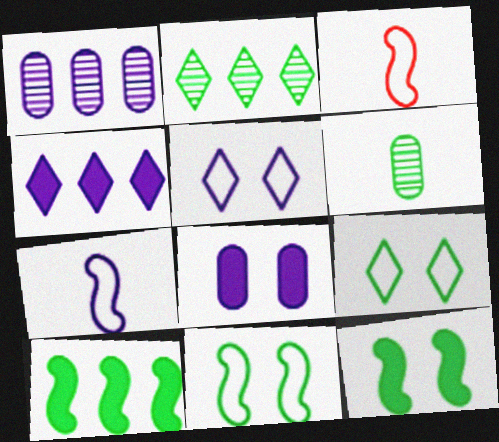[[2, 3, 8], 
[6, 9, 10]]